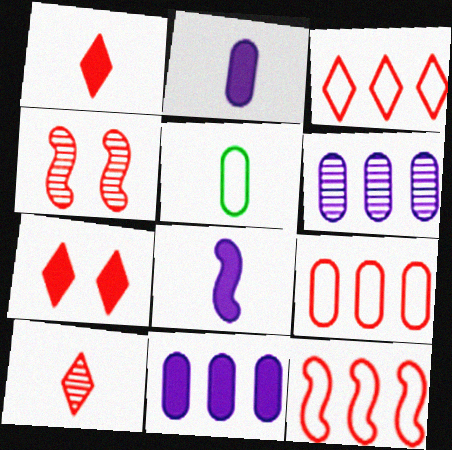[[1, 4, 9], 
[3, 7, 10], 
[3, 9, 12], 
[5, 8, 10]]